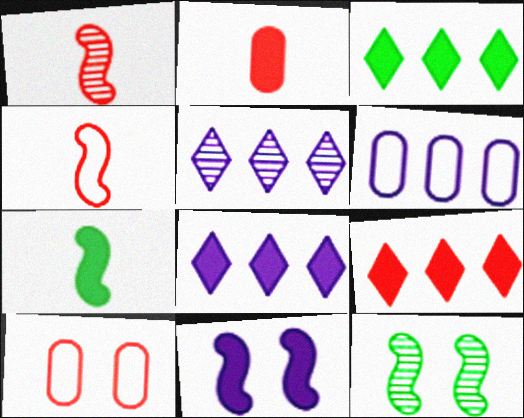[[1, 9, 10], 
[2, 3, 11], 
[3, 8, 9], 
[5, 7, 10]]